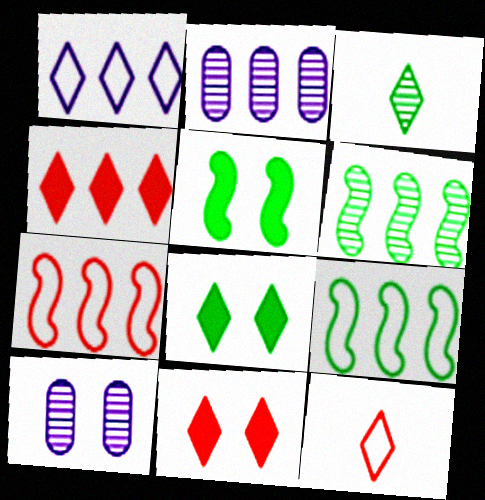[[1, 3, 11], 
[2, 4, 9], 
[2, 5, 12]]